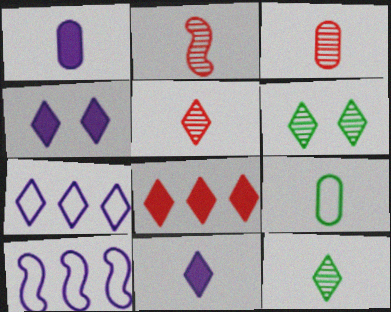[[1, 3, 9], 
[2, 3, 5], 
[2, 9, 11]]